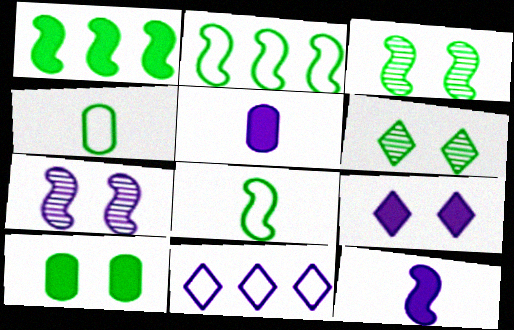[[1, 3, 8], 
[1, 4, 6], 
[5, 7, 11]]